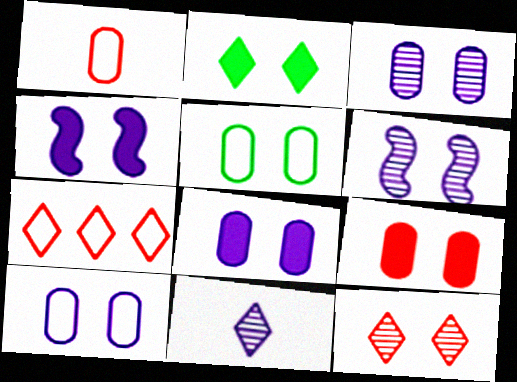[[2, 4, 9], 
[2, 7, 11], 
[3, 5, 9], 
[3, 8, 10], 
[4, 5, 12]]